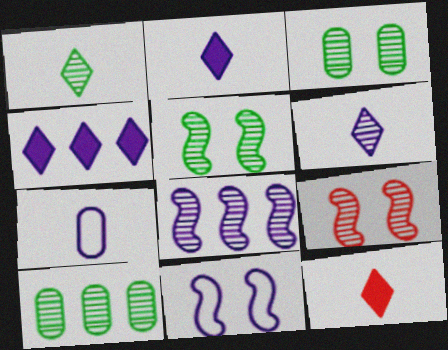[[1, 5, 10], 
[6, 9, 10], 
[10, 11, 12]]